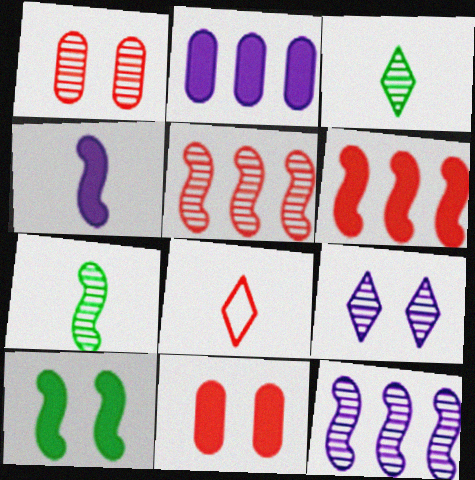[[1, 3, 12], 
[1, 6, 8], 
[4, 6, 10], 
[5, 8, 11]]